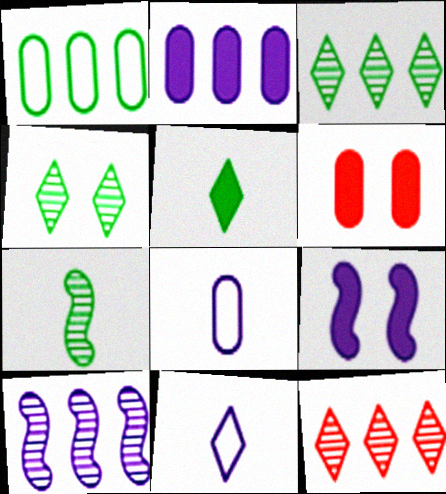[]